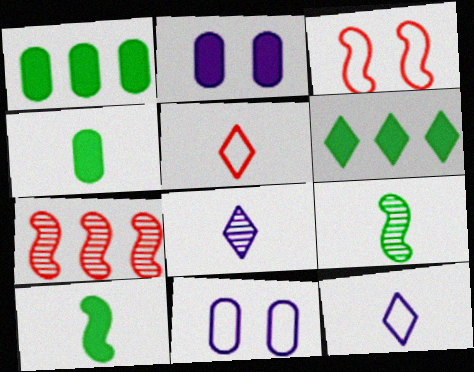[[1, 3, 8]]